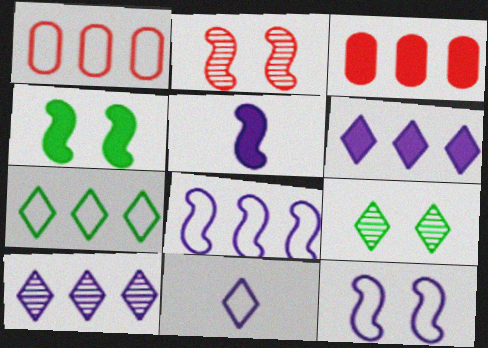[[1, 5, 9], 
[1, 7, 8], 
[2, 4, 12]]